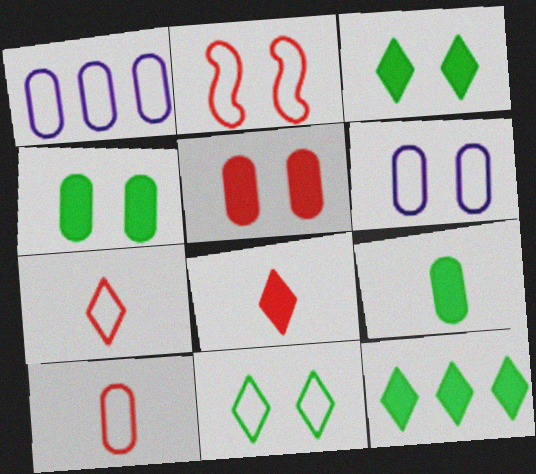[[2, 6, 11]]